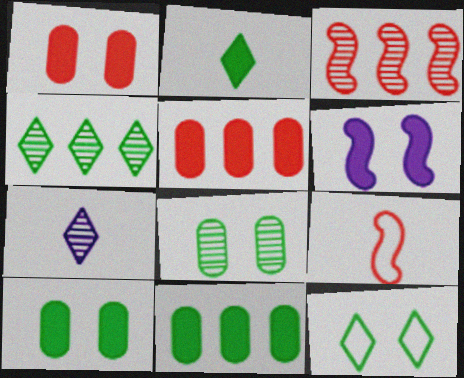[[2, 4, 12], 
[2, 5, 6], 
[3, 7, 8]]